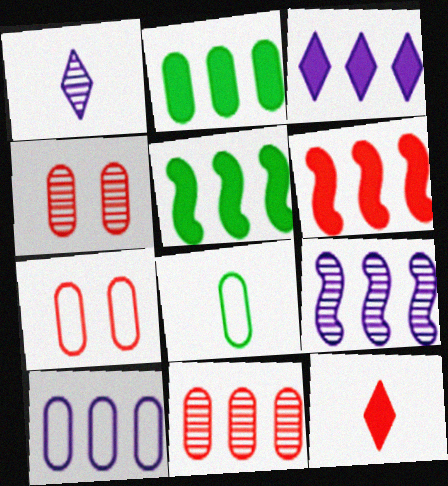[[1, 5, 7], 
[2, 3, 6], 
[2, 10, 11], 
[3, 9, 10], 
[7, 8, 10]]